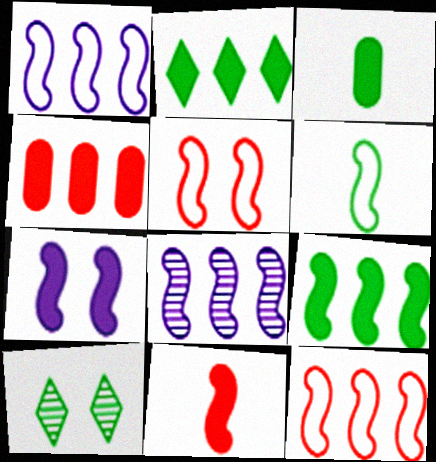[[1, 5, 6], 
[7, 9, 11], 
[8, 9, 12]]